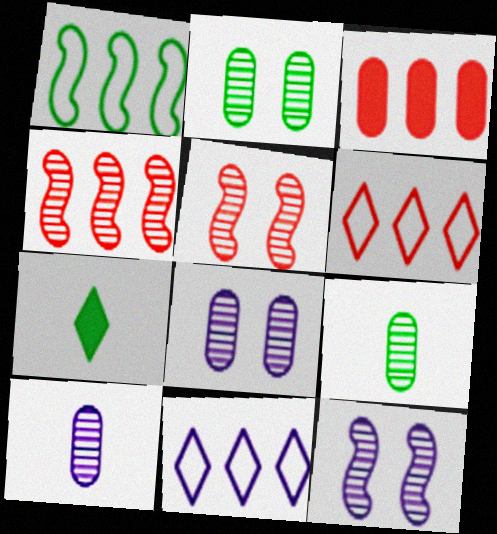[[1, 2, 7], 
[3, 4, 6]]